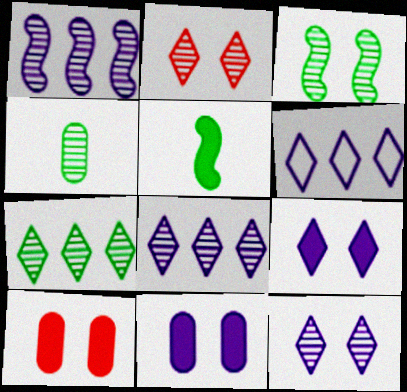[[1, 2, 4], 
[3, 4, 7]]